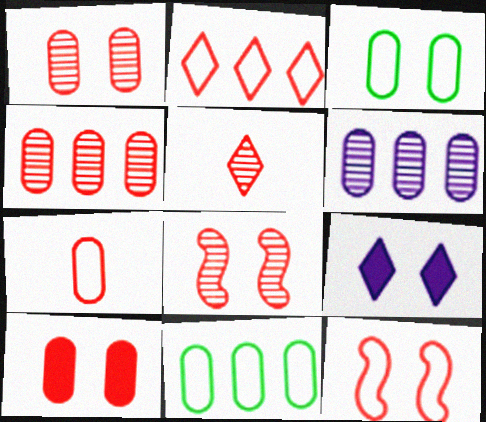[[2, 7, 12], 
[3, 8, 9], 
[4, 5, 8], 
[4, 7, 10]]